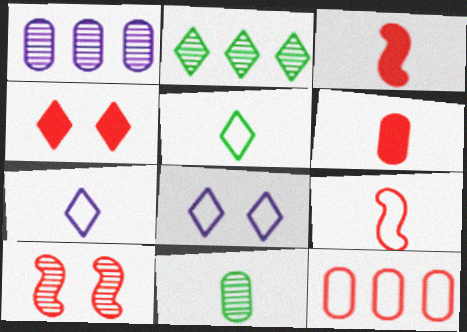[[2, 4, 7], 
[3, 7, 11]]